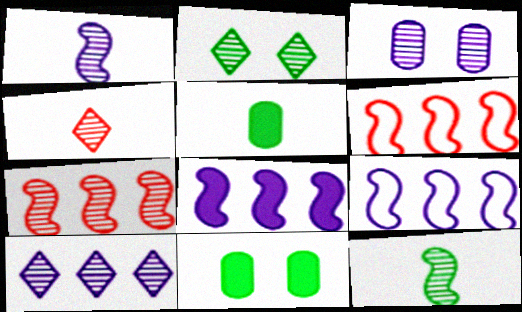[[1, 3, 10], 
[2, 4, 10], 
[4, 9, 11]]